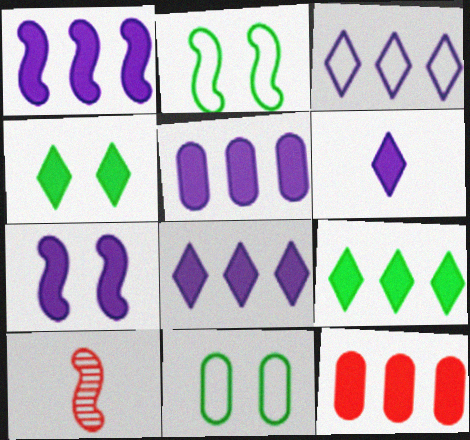[[1, 2, 10], 
[1, 5, 8], 
[1, 9, 12], 
[5, 6, 7], 
[8, 10, 11]]